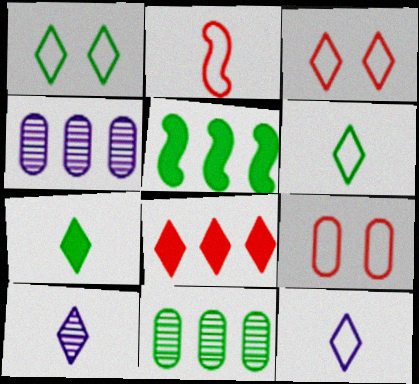[[1, 8, 10], 
[5, 9, 10]]